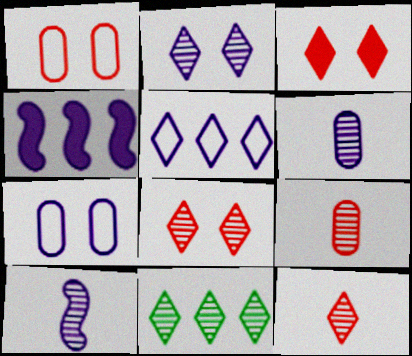[[2, 11, 12]]